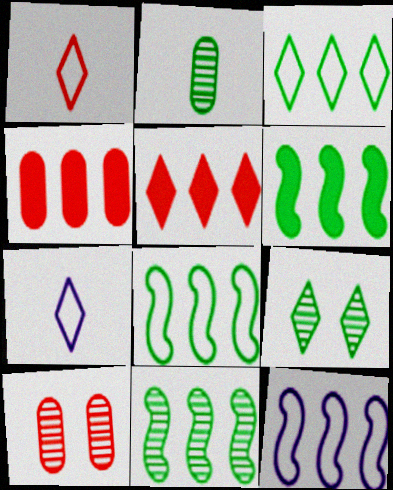[[2, 9, 11], 
[5, 7, 9], 
[6, 7, 10], 
[6, 8, 11]]